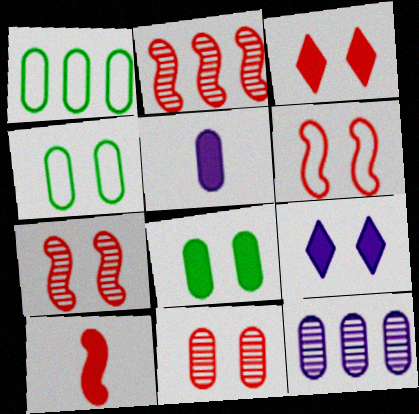[[1, 5, 11], 
[2, 6, 10], 
[3, 6, 11], 
[4, 7, 9]]